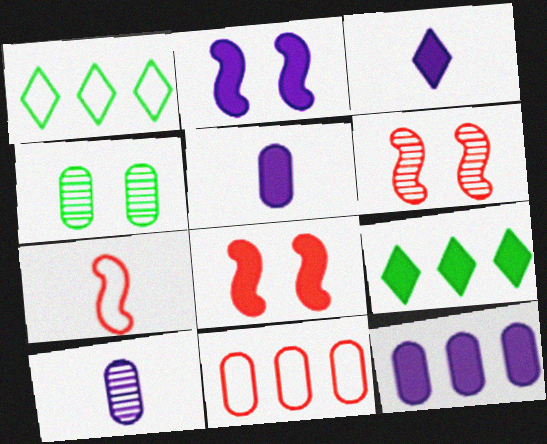[[1, 5, 6], 
[1, 8, 10], 
[2, 3, 12], 
[4, 5, 11], 
[5, 8, 9]]